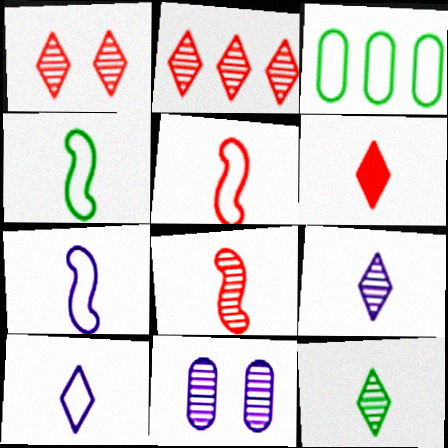[[4, 5, 7], 
[6, 10, 12]]